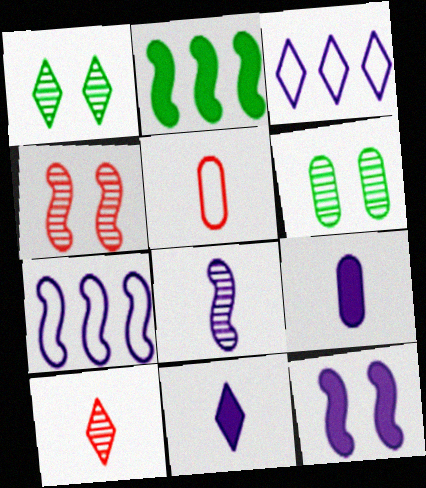[[7, 8, 12]]